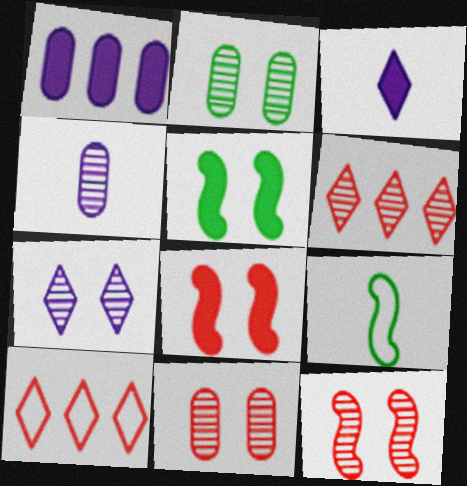[[2, 7, 12], 
[4, 5, 10]]